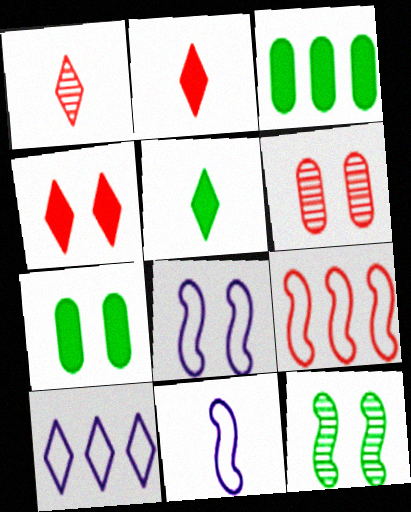[[1, 3, 8], 
[2, 6, 9]]